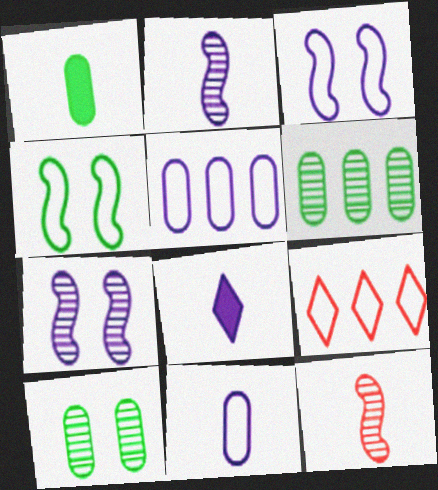[[1, 7, 9], 
[2, 8, 11], 
[4, 9, 11], 
[5, 7, 8]]